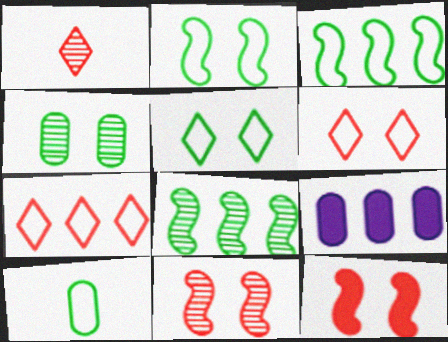[[1, 2, 9], 
[3, 5, 10], 
[7, 8, 9]]